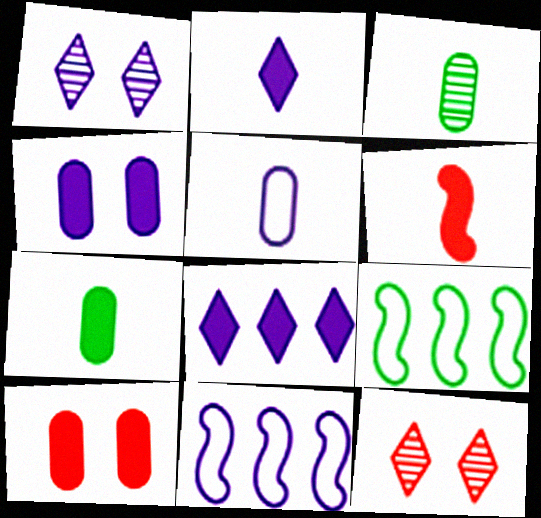[[2, 6, 7], 
[7, 11, 12]]